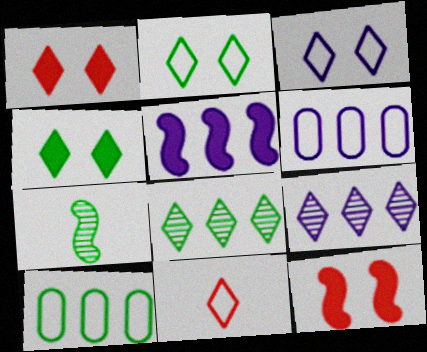[[1, 6, 7], 
[4, 7, 10], 
[4, 9, 11], 
[5, 6, 9]]